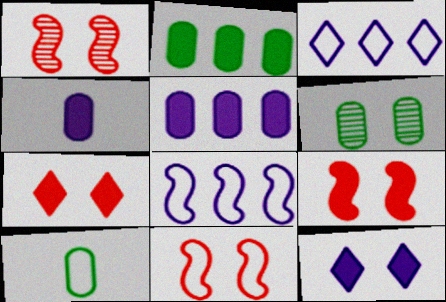[[1, 9, 11], 
[2, 6, 10], 
[3, 10, 11], 
[6, 11, 12]]